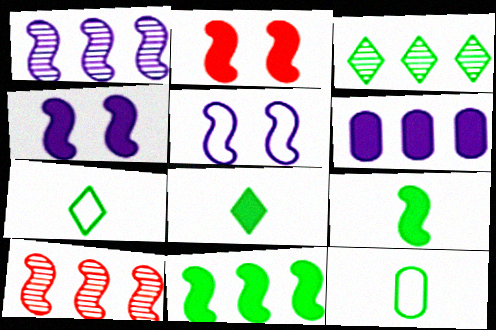[[2, 6, 8], 
[5, 9, 10]]